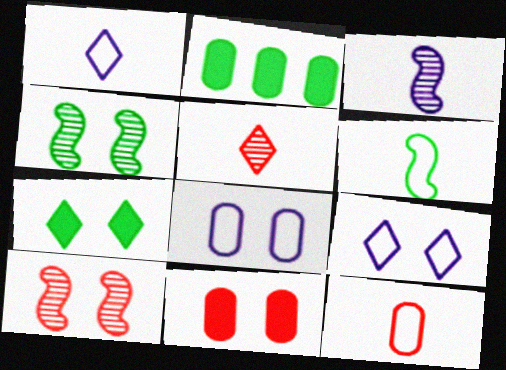[[1, 2, 10], 
[1, 6, 12], 
[4, 9, 11], 
[7, 8, 10]]